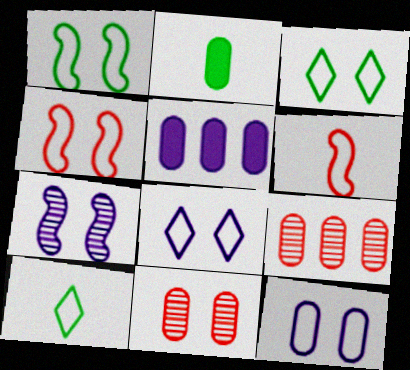[[2, 9, 12], 
[3, 4, 12]]